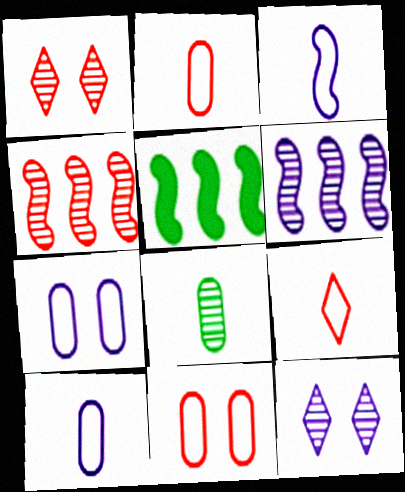[[1, 5, 10], 
[1, 6, 8], 
[2, 5, 12], 
[4, 8, 12]]